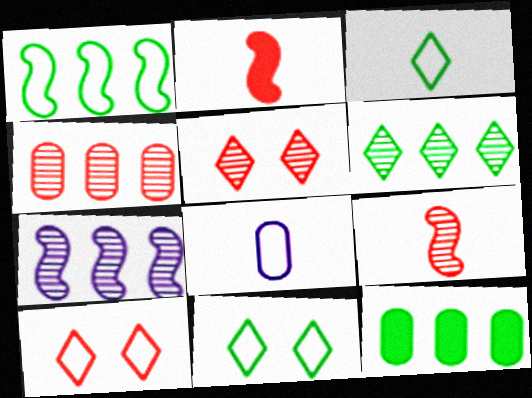[[1, 6, 12], 
[1, 8, 10], 
[2, 4, 10], 
[4, 5, 9], 
[4, 6, 7]]